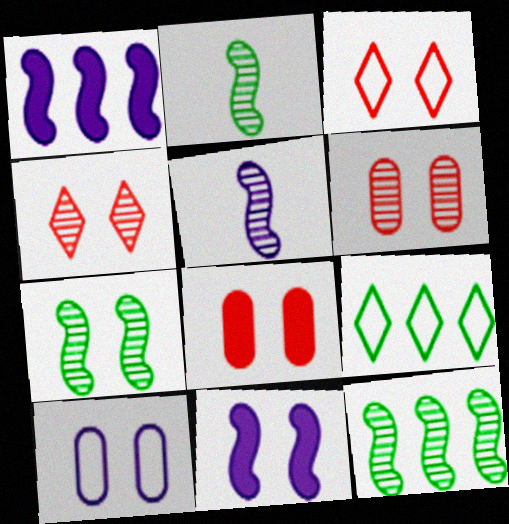[[2, 7, 12], 
[5, 8, 9]]